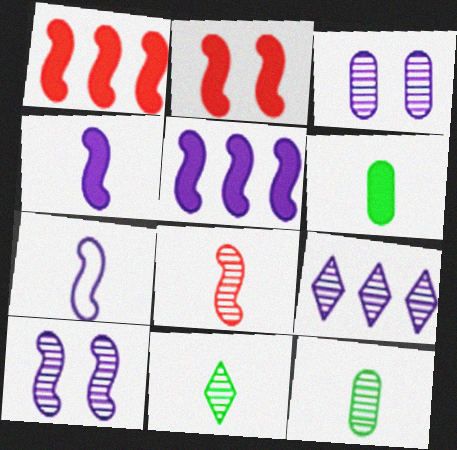[[5, 7, 10]]